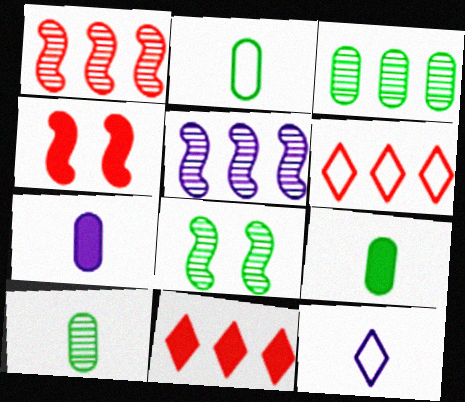[[2, 9, 10], 
[3, 4, 12], 
[6, 7, 8]]